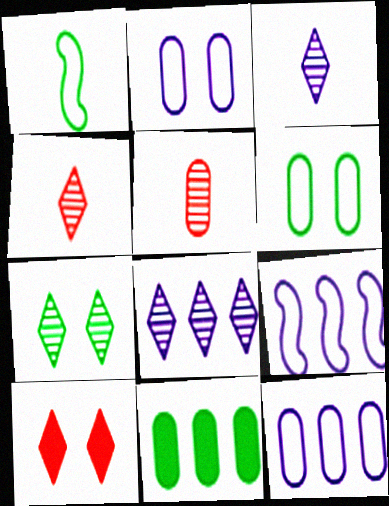[[1, 7, 11], 
[2, 5, 11], 
[4, 7, 8]]